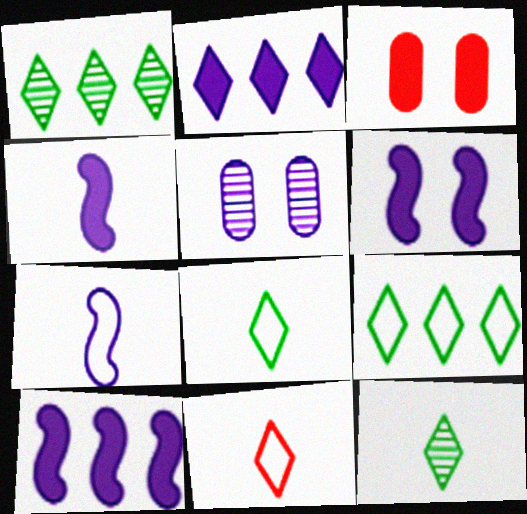[[1, 3, 7], 
[2, 5, 7], 
[4, 6, 10]]